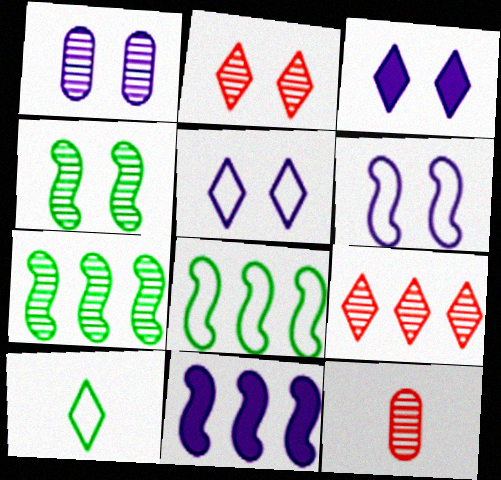[[1, 2, 4], 
[1, 3, 6], 
[3, 8, 12], 
[3, 9, 10]]